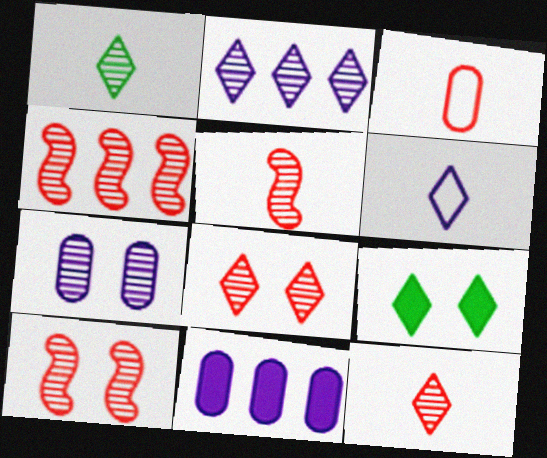[[1, 2, 8], 
[1, 4, 7], 
[4, 5, 10]]